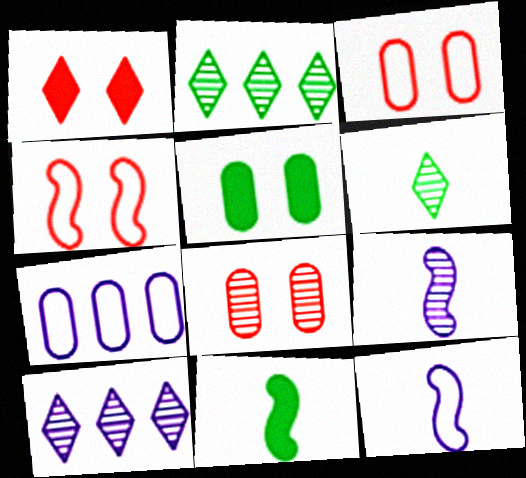[[1, 4, 8], 
[2, 8, 9], 
[3, 10, 11]]